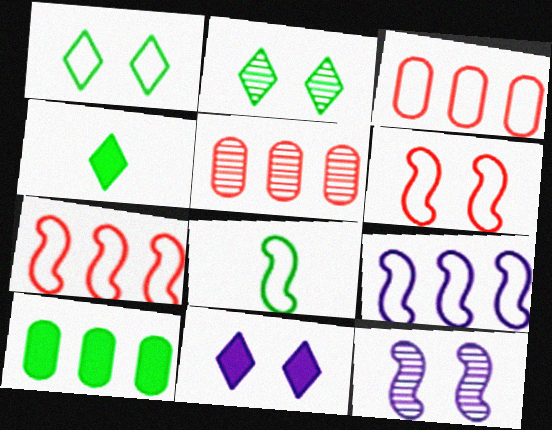[[2, 8, 10], 
[3, 4, 12], 
[5, 8, 11], 
[6, 8, 9]]